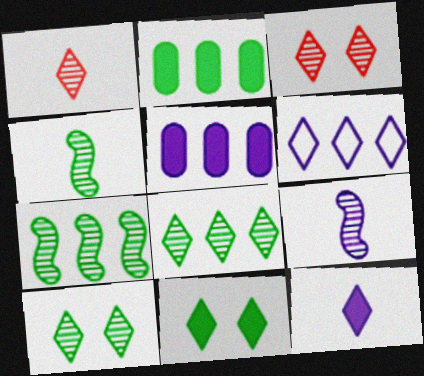[[1, 6, 11]]